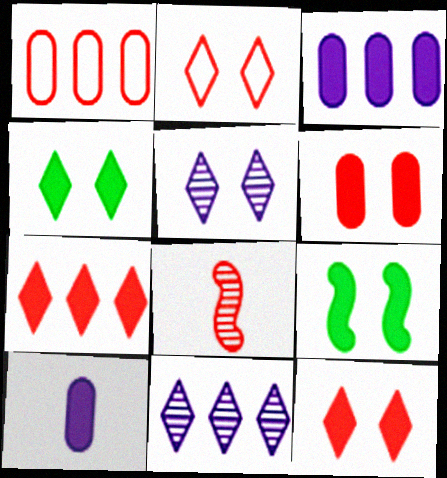[[1, 8, 12], 
[2, 4, 5], 
[7, 9, 10]]